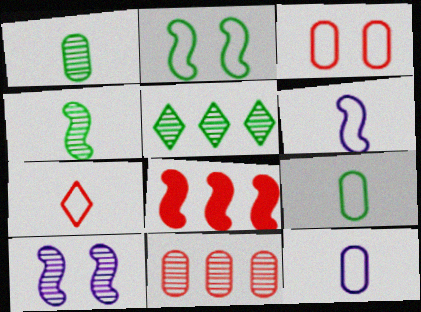[[6, 7, 9]]